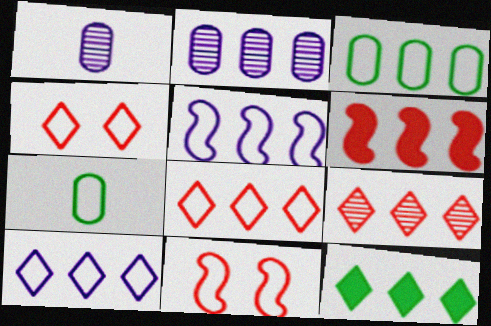[[1, 11, 12], 
[3, 5, 8], 
[4, 5, 7], 
[7, 10, 11], 
[9, 10, 12]]